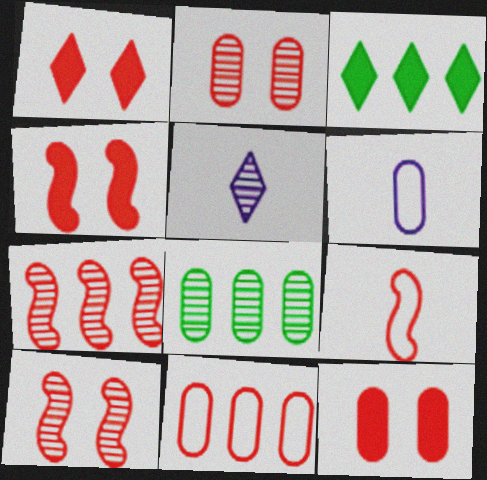[[1, 4, 12], 
[3, 6, 10], 
[4, 7, 9], 
[5, 8, 10], 
[6, 8, 12]]